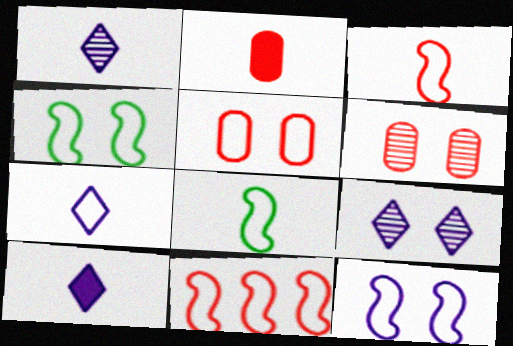[[1, 2, 8], 
[1, 7, 10], 
[8, 11, 12]]